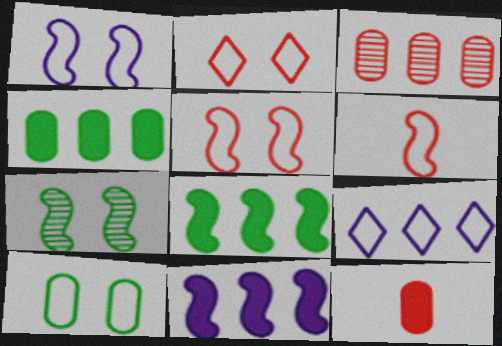[[1, 2, 10], 
[3, 8, 9], 
[6, 7, 11], 
[6, 9, 10], 
[7, 9, 12]]